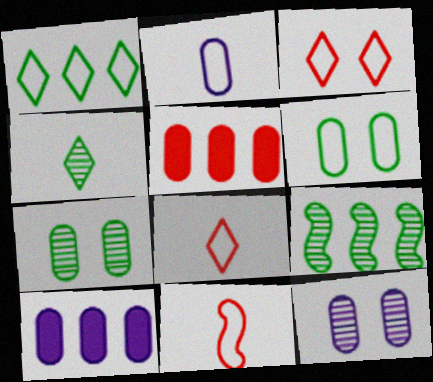[[2, 5, 7], 
[2, 10, 12], 
[4, 7, 9]]